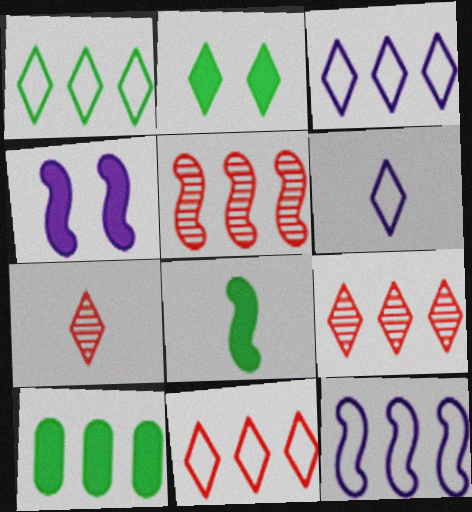[[1, 3, 11], 
[2, 3, 7], 
[2, 6, 9], 
[2, 8, 10], 
[3, 5, 10], 
[9, 10, 12]]